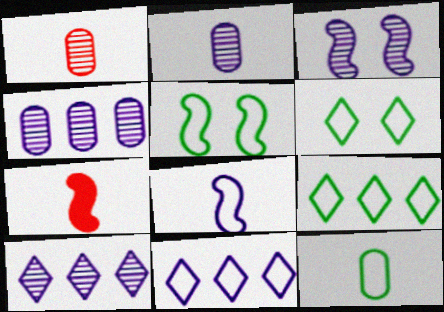[[2, 3, 10], 
[4, 6, 7], 
[5, 9, 12]]